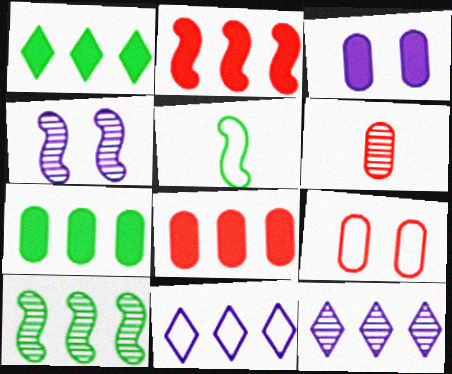[[2, 4, 5], 
[5, 9, 11], 
[6, 8, 9], 
[8, 10, 11]]